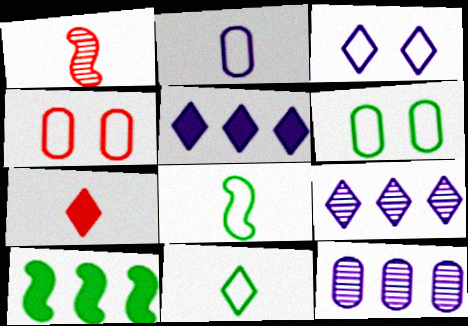[[1, 5, 6]]